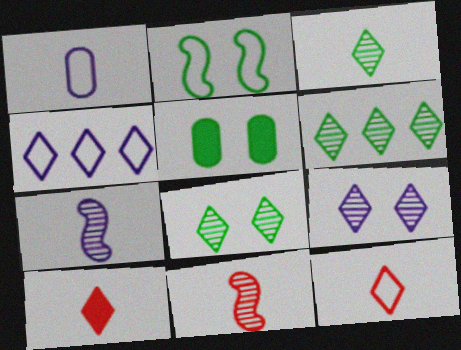[[2, 5, 8], 
[3, 6, 8], 
[4, 5, 11], 
[4, 8, 10]]